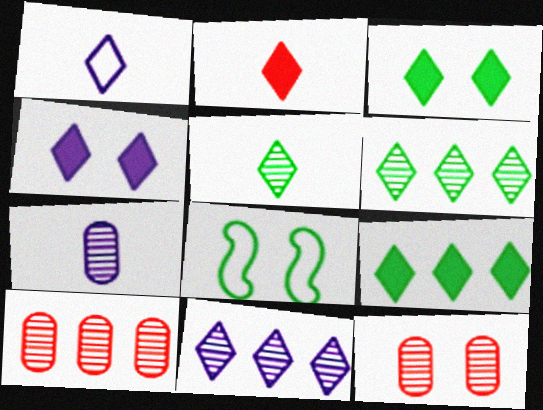[[1, 2, 5], 
[1, 4, 11], 
[2, 4, 9], 
[4, 8, 12]]